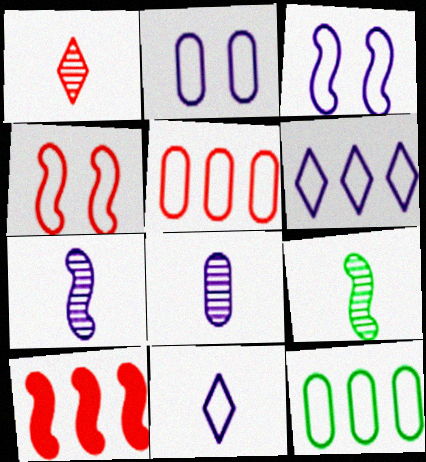[[1, 8, 9], 
[3, 9, 10], 
[4, 11, 12]]